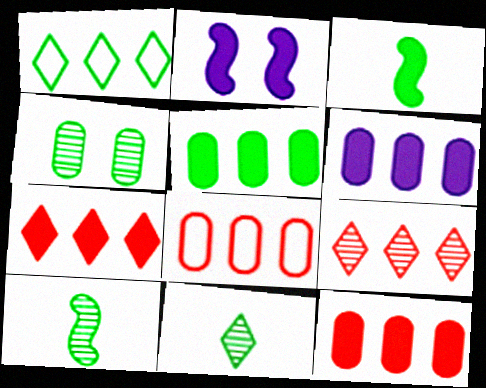[[1, 3, 4], 
[2, 8, 11], 
[5, 6, 12]]